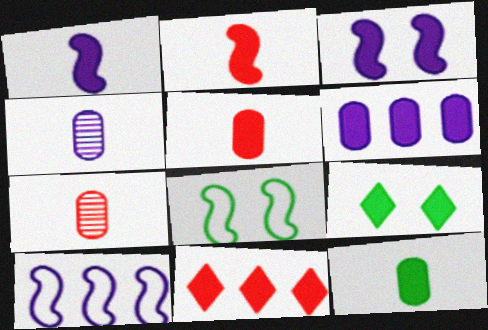[[2, 6, 9], 
[3, 11, 12], 
[4, 8, 11], 
[7, 9, 10]]